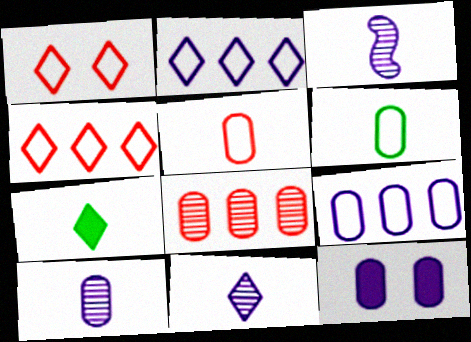[[2, 3, 12], 
[3, 5, 7], 
[3, 10, 11], 
[6, 8, 12], 
[9, 10, 12]]